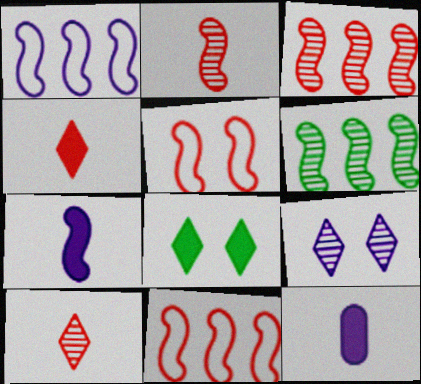[[1, 9, 12], 
[5, 6, 7]]